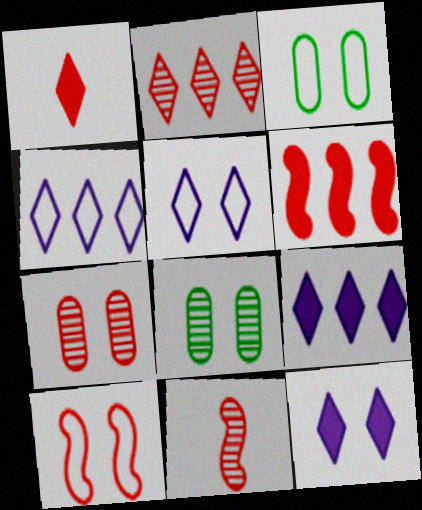[[2, 7, 11], 
[3, 5, 10], 
[3, 9, 11], 
[6, 10, 11], 
[8, 10, 12]]